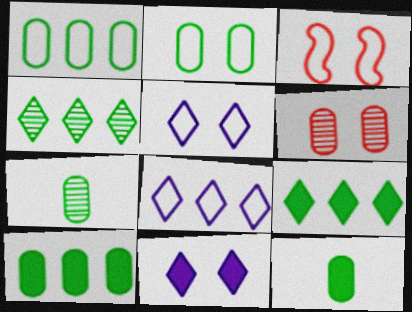[[2, 3, 5], 
[2, 7, 10]]